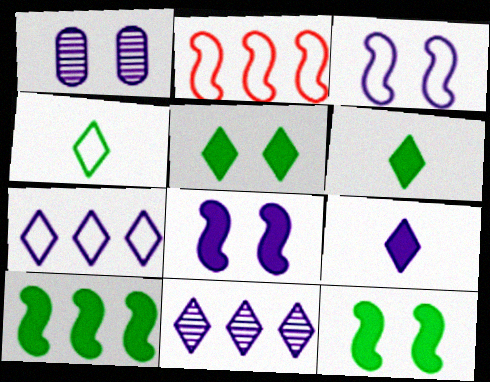[[1, 2, 6]]